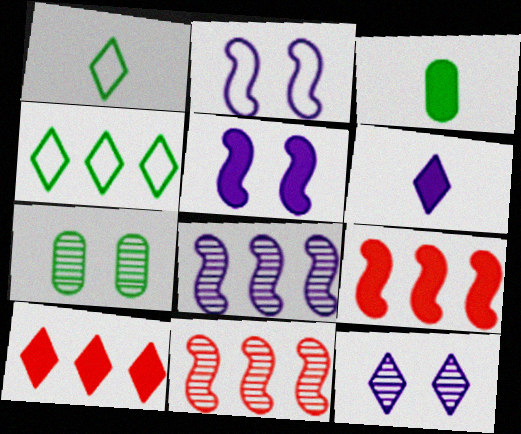[[1, 10, 12], 
[3, 5, 10]]